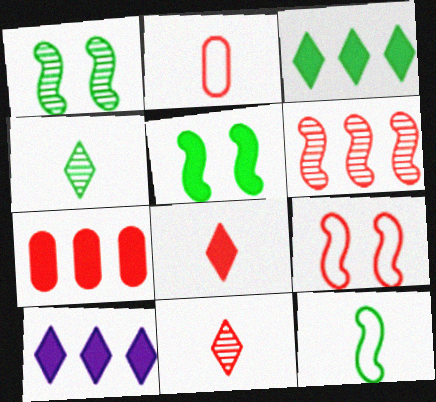[[1, 2, 10], 
[7, 9, 11]]